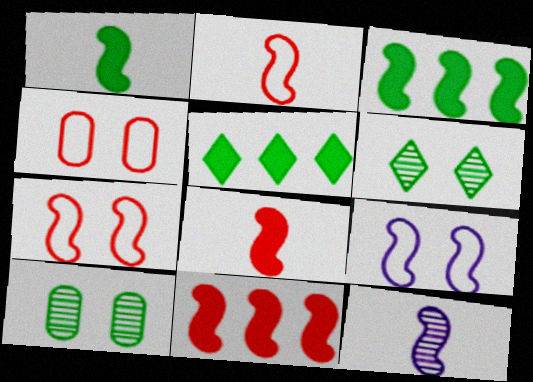[[1, 2, 12], 
[3, 7, 12], 
[4, 5, 12]]